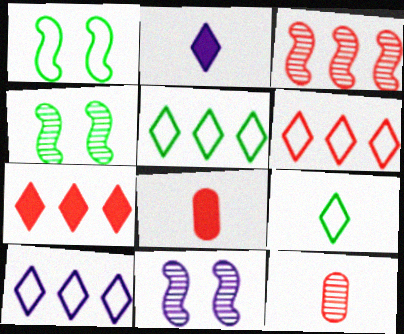[[4, 8, 10], 
[5, 6, 10], 
[5, 8, 11]]